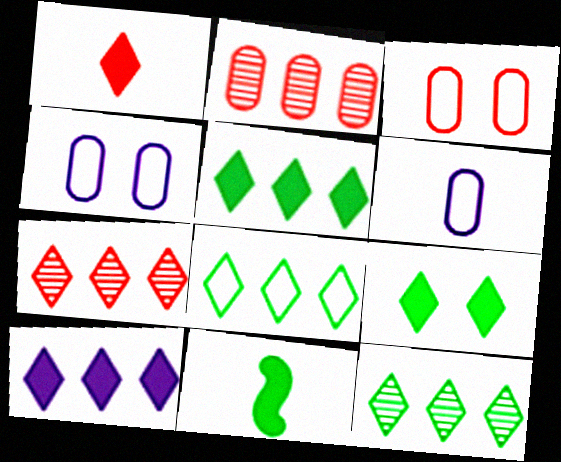[[1, 9, 10], 
[4, 7, 11], 
[5, 8, 12], 
[7, 8, 10]]